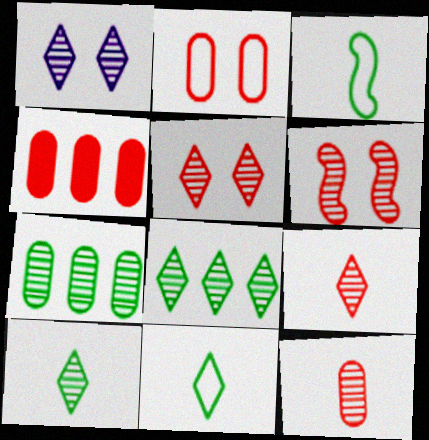[[1, 3, 4], 
[1, 8, 9], 
[2, 4, 12]]